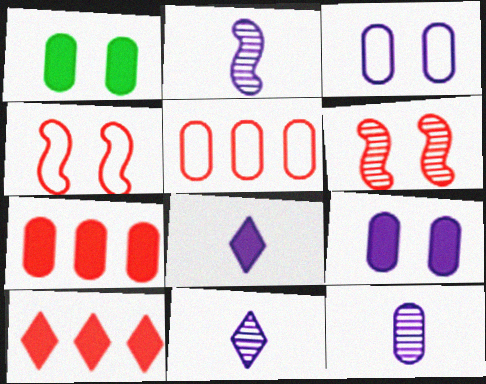[[1, 5, 12], 
[2, 11, 12]]